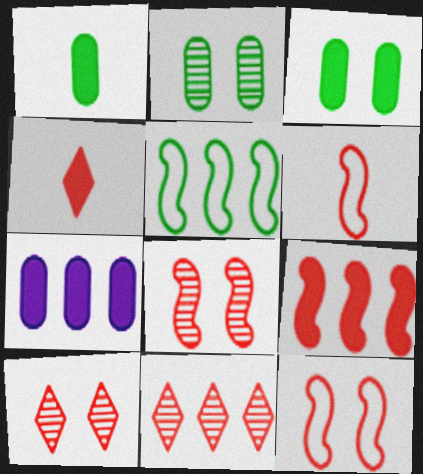[[5, 7, 11], 
[6, 8, 9]]